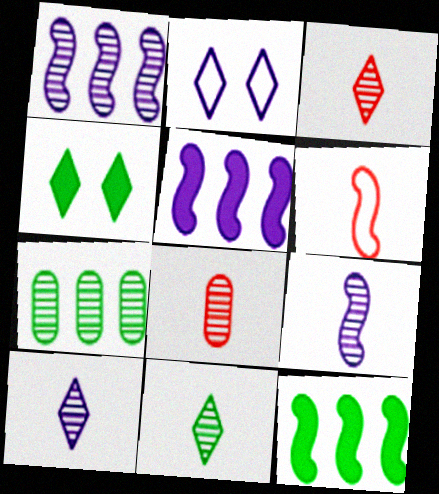[[2, 8, 12], 
[3, 10, 11], 
[8, 9, 11]]